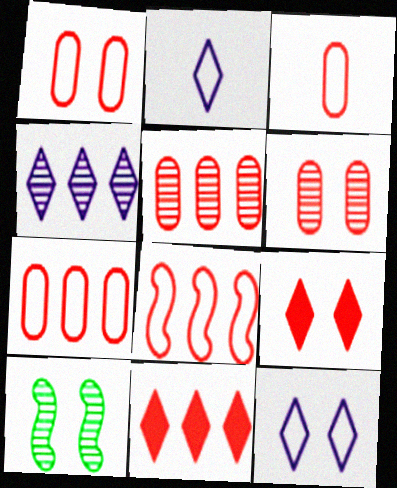[[1, 3, 7], 
[5, 8, 11]]